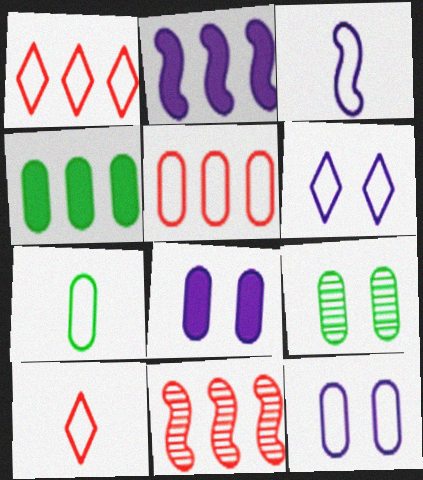[[2, 9, 10], 
[3, 7, 10], 
[4, 7, 9], 
[5, 7, 12]]